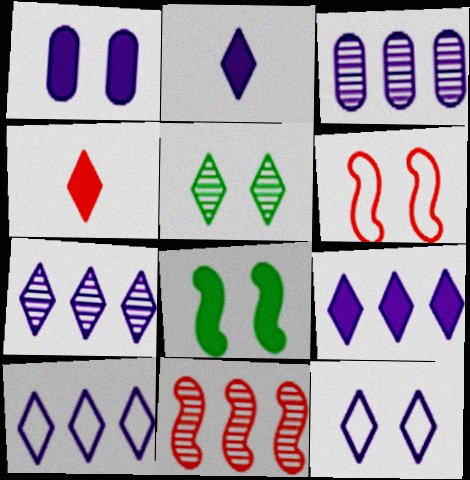[[1, 5, 6], 
[2, 7, 12], 
[4, 5, 10], 
[7, 9, 10]]